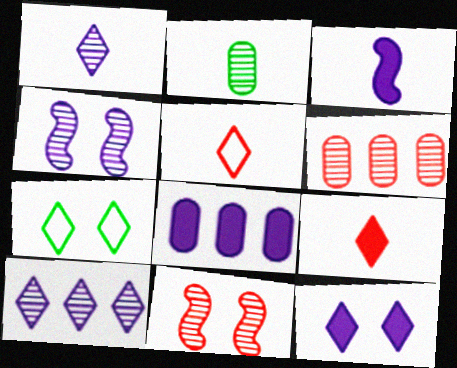[[2, 3, 5], 
[2, 10, 11], 
[3, 6, 7], 
[3, 8, 12], 
[7, 9, 10]]